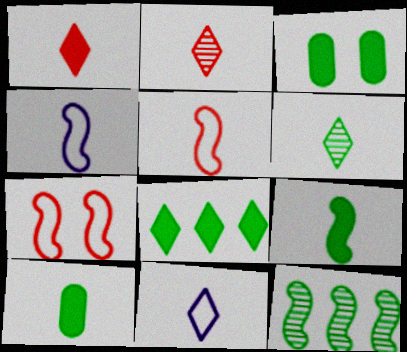[[1, 6, 11], 
[2, 4, 10], 
[3, 8, 9]]